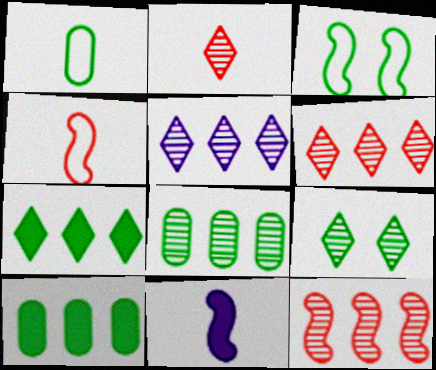[[1, 2, 11], 
[2, 5, 9], 
[3, 11, 12], 
[5, 8, 12]]